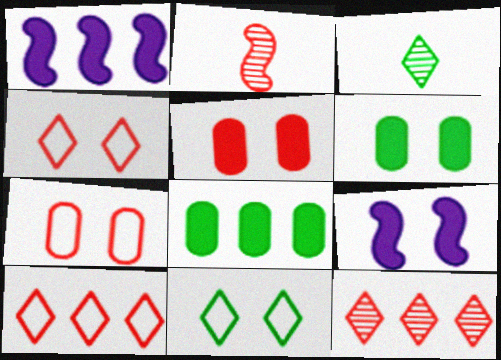[[1, 3, 7], 
[2, 5, 10]]